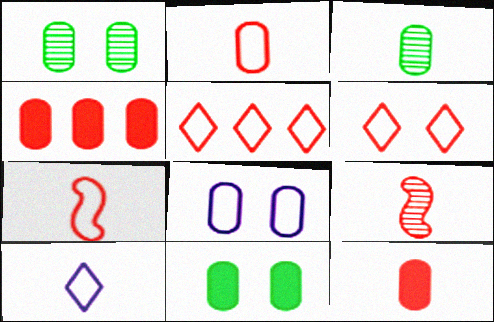[[3, 4, 8], 
[4, 6, 9]]